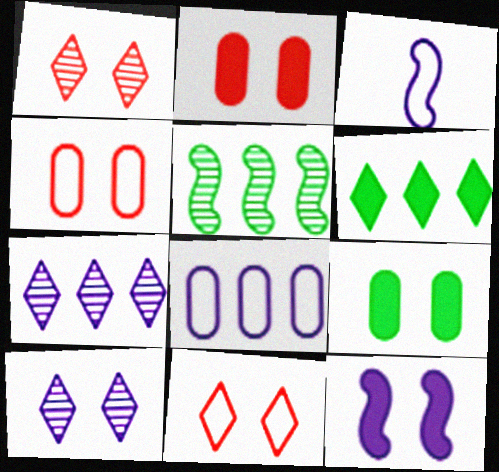[]